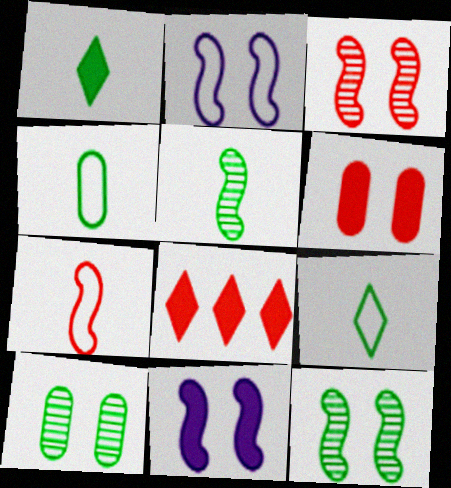[[1, 4, 5]]